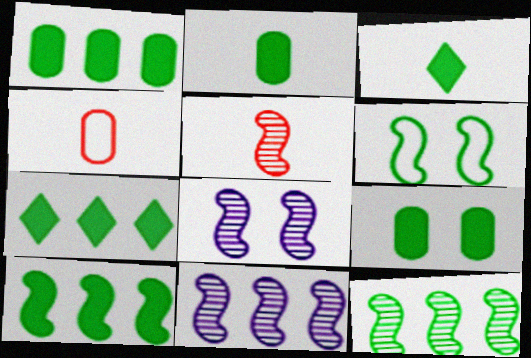[[1, 2, 9], 
[1, 7, 10], 
[3, 9, 10], 
[4, 7, 8], 
[5, 8, 12]]